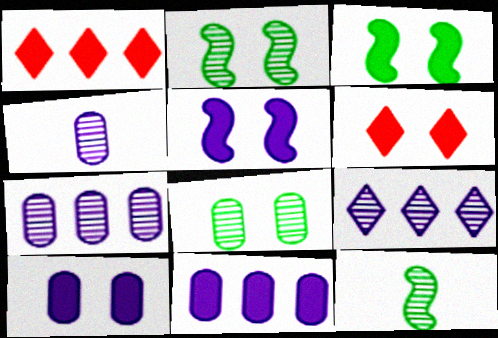[[3, 6, 10]]